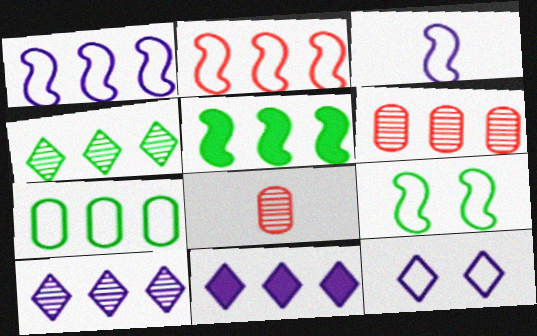[[2, 3, 9], 
[4, 5, 7], 
[5, 8, 12], 
[8, 9, 11]]